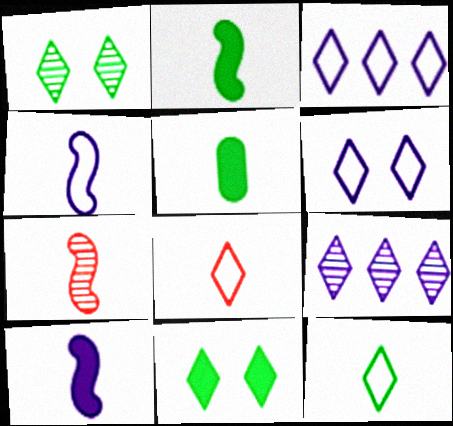[[2, 4, 7], 
[8, 9, 11]]